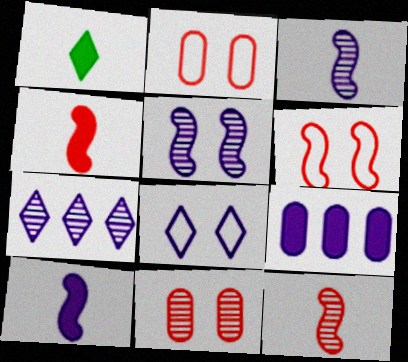[[3, 8, 9]]